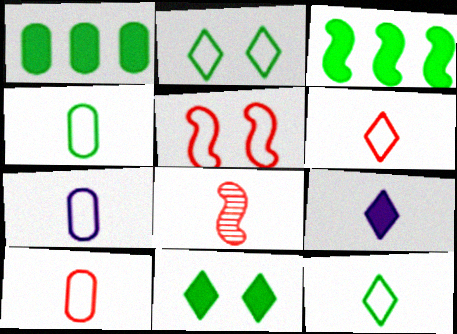[[4, 7, 10], 
[4, 8, 9]]